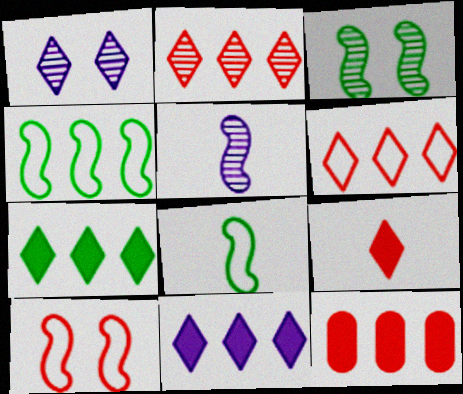[[1, 8, 12]]